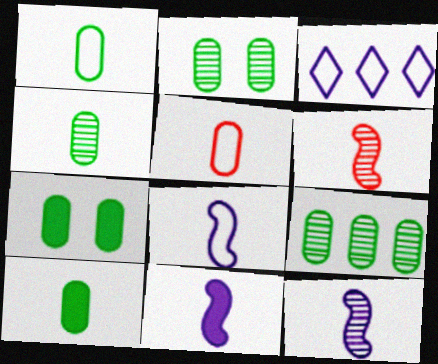[[1, 4, 10], 
[1, 7, 9], 
[2, 4, 9], 
[3, 6, 7], 
[8, 11, 12]]